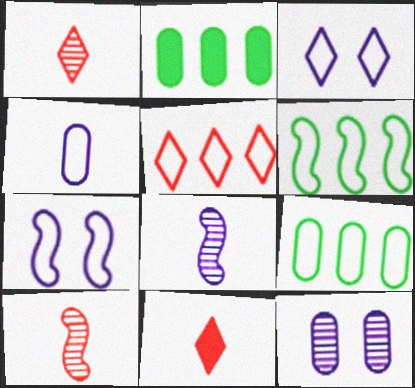[[1, 2, 7], 
[2, 3, 10], 
[6, 11, 12]]